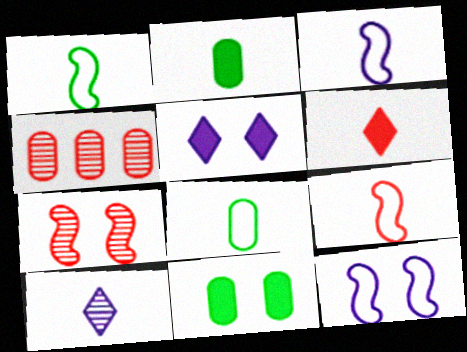[[1, 3, 9], 
[1, 4, 5], 
[2, 9, 10]]